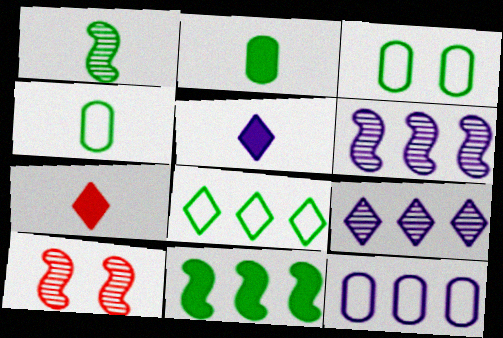[[1, 6, 10], 
[3, 6, 7]]